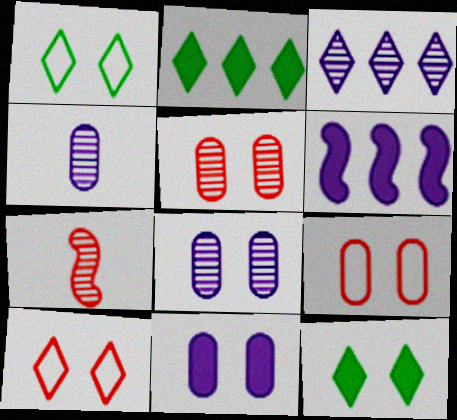[]